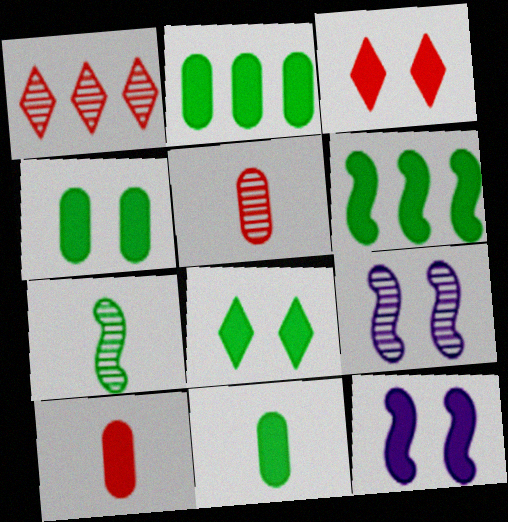[[2, 4, 11], 
[3, 4, 12], 
[6, 8, 11]]